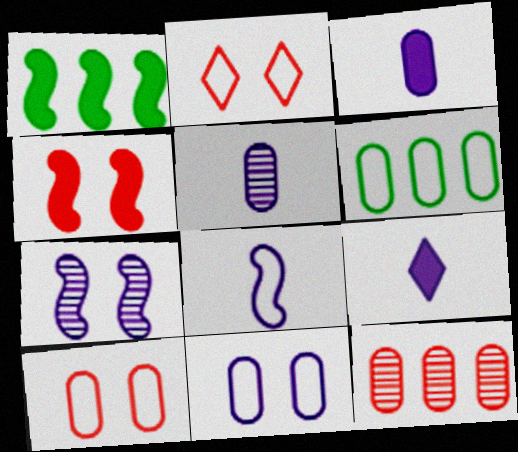[[1, 2, 5], 
[2, 6, 8], 
[5, 8, 9]]